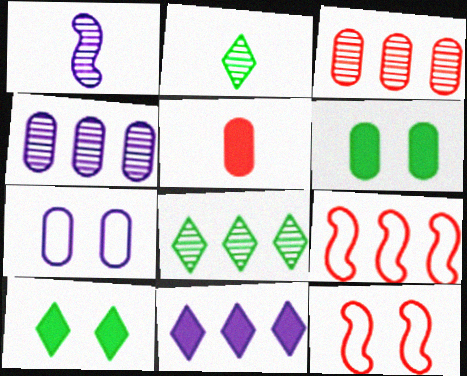[[1, 7, 11]]